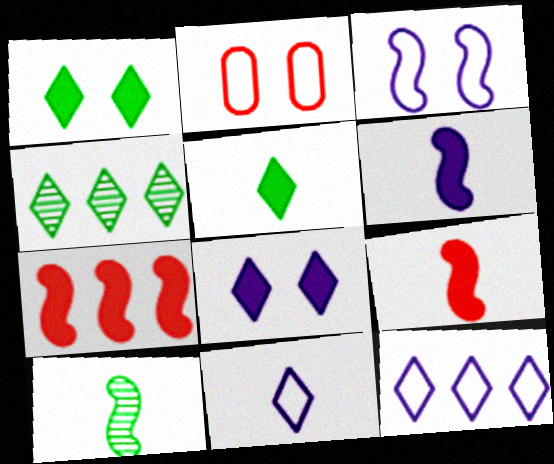[[2, 4, 6], 
[3, 7, 10]]